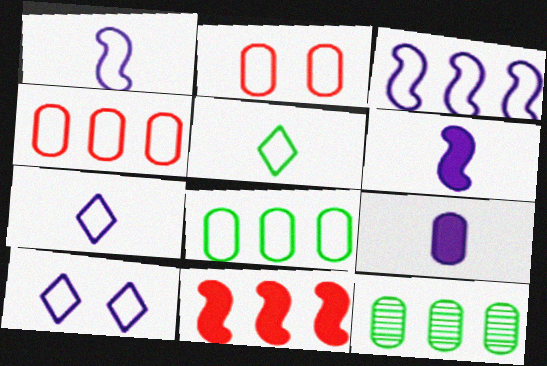[[2, 3, 5], 
[2, 9, 12]]